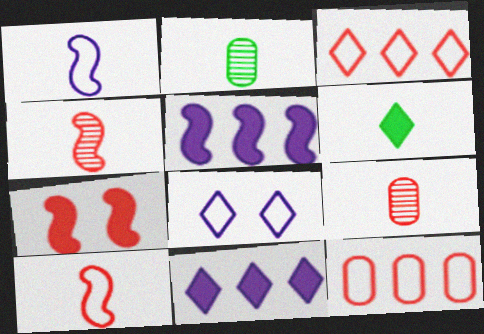[[1, 6, 9], 
[3, 7, 9]]